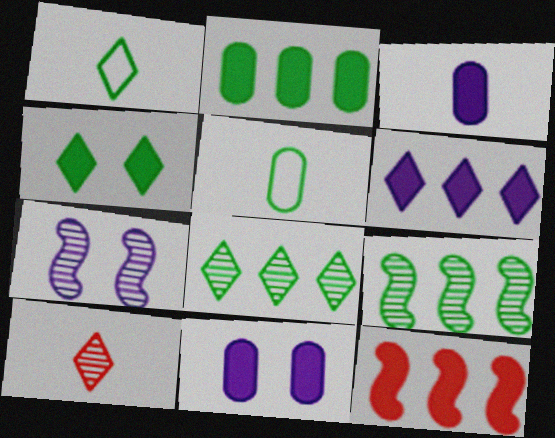[[1, 4, 8], 
[2, 6, 12], 
[3, 4, 12], 
[4, 5, 9]]